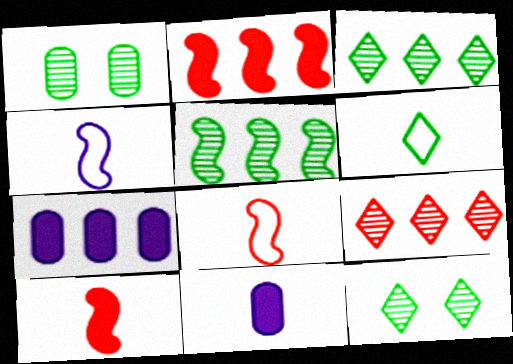[[7, 8, 12]]